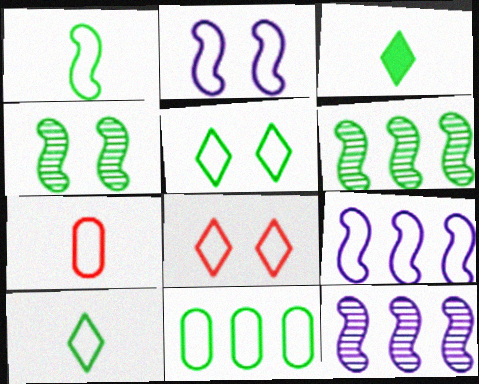[[1, 5, 11], 
[3, 4, 11], 
[5, 7, 9]]